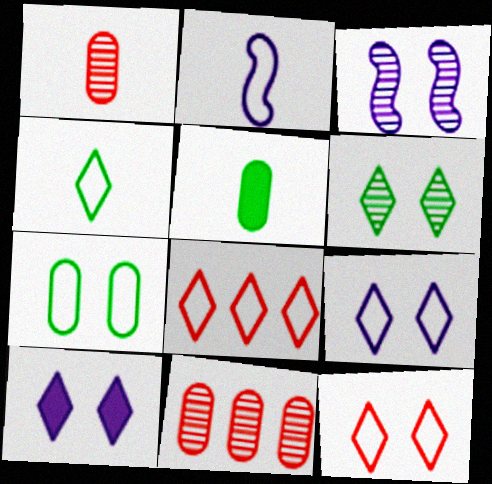[[2, 7, 8], 
[3, 5, 8], 
[4, 8, 9], 
[6, 10, 12]]